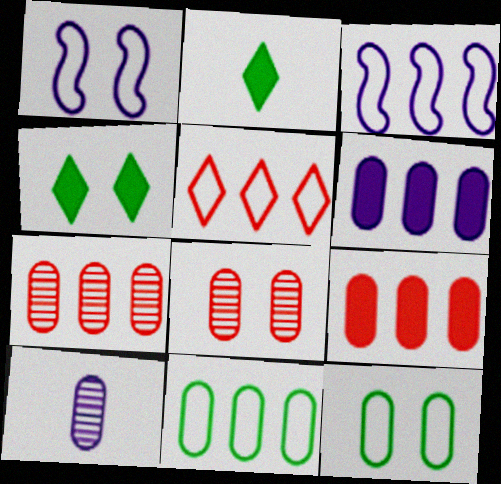[[1, 2, 7], 
[1, 4, 8], 
[2, 3, 8], 
[3, 5, 11], 
[6, 7, 11], 
[9, 10, 12]]